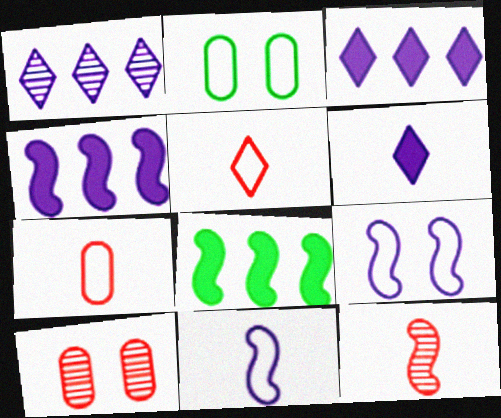[[2, 3, 12], 
[8, 9, 12]]